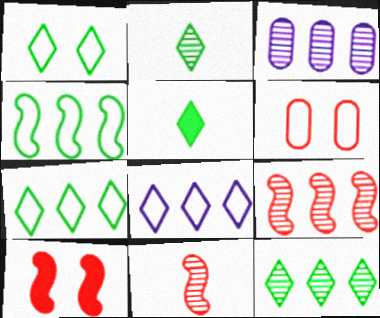[[1, 5, 12], 
[3, 9, 12]]